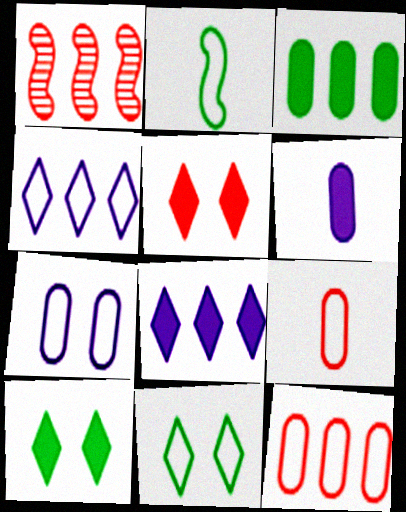[[1, 3, 4], 
[1, 5, 9], 
[1, 6, 11]]